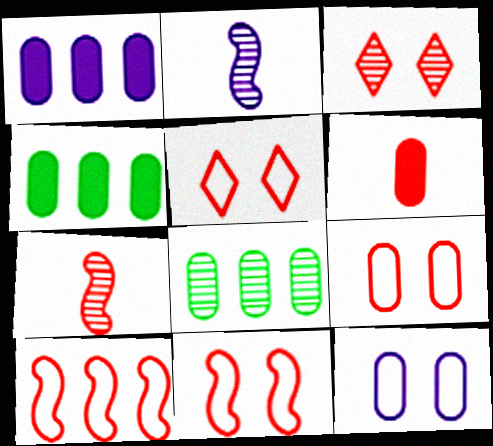[[2, 3, 8], 
[2, 4, 5], 
[3, 6, 10], 
[5, 9, 11], 
[6, 8, 12]]